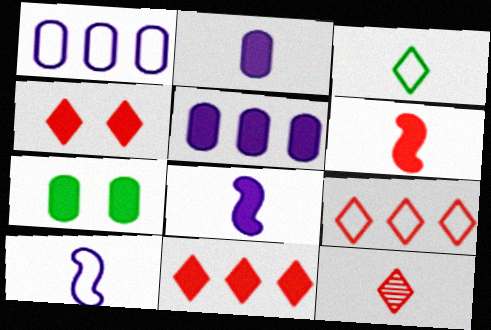[[4, 9, 12], 
[7, 8, 11]]